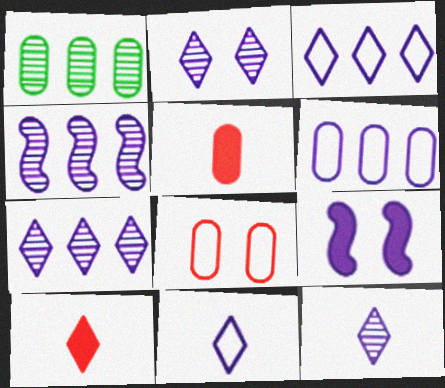[[2, 7, 12], 
[6, 9, 12]]